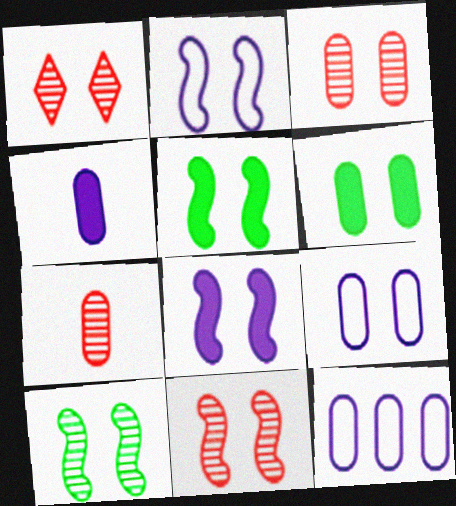[[1, 2, 6], 
[1, 3, 11], 
[1, 5, 9], 
[2, 5, 11], 
[3, 6, 9], 
[6, 7, 12]]